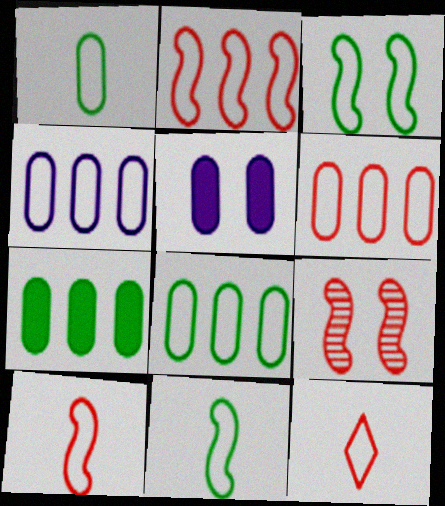[[3, 4, 12], 
[4, 6, 8]]